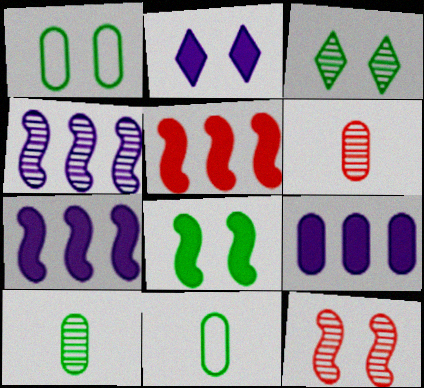[[1, 2, 12], 
[1, 3, 8], 
[1, 6, 9], 
[3, 4, 6]]